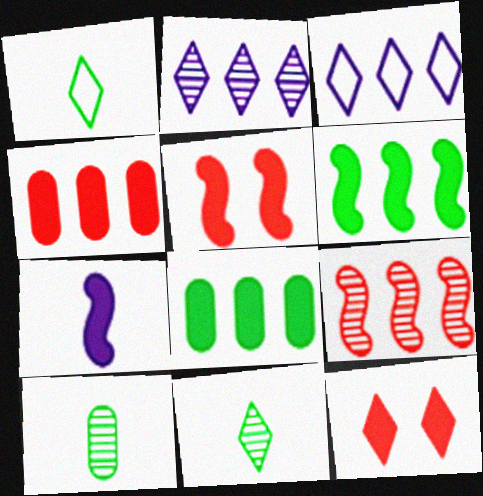[[1, 2, 12], 
[3, 5, 10], 
[3, 8, 9], 
[3, 11, 12], 
[5, 6, 7], 
[7, 8, 12]]